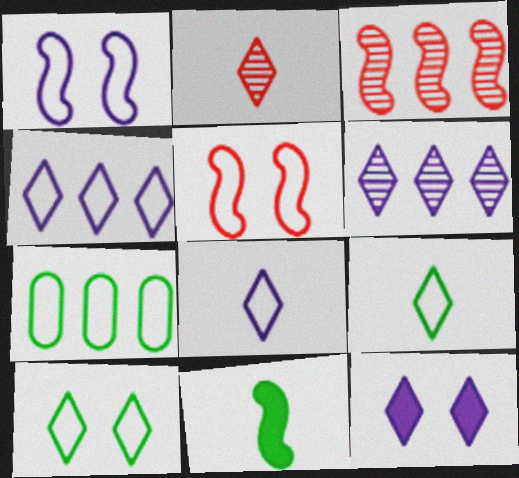[[1, 3, 11], 
[5, 7, 8], 
[6, 8, 12]]